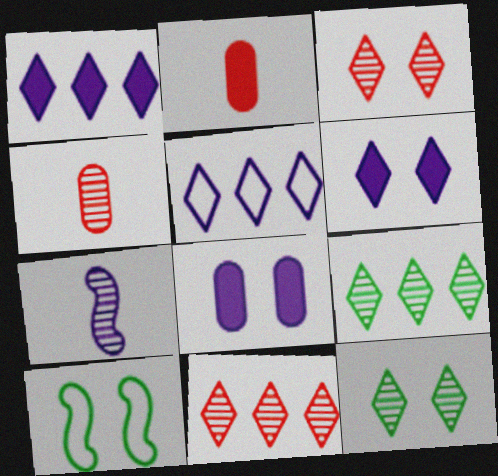[[1, 4, 10], 
[3, 8, 10], 
[5, 7, 8]]